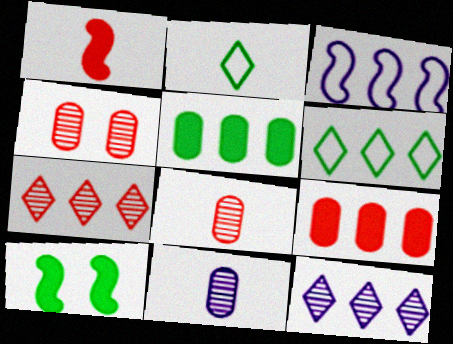[[1, 2, 11], 
[3, 5, 7]]